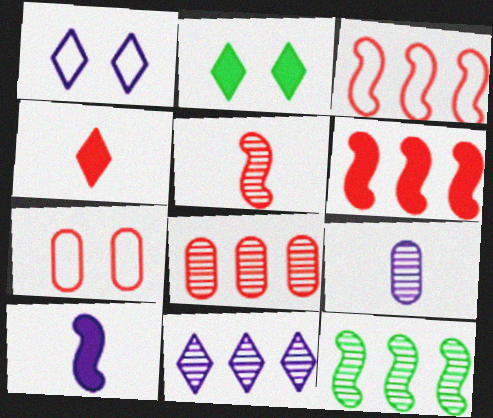[[2, 3, 9], 
[8, 11, 12]]